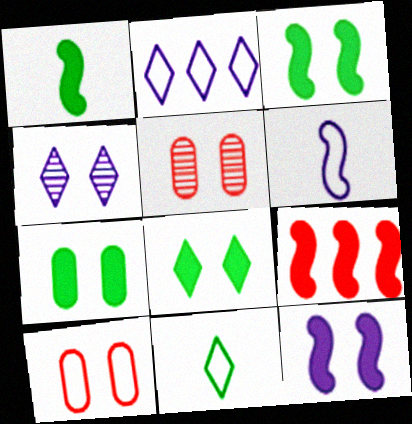[[1, 2, 5], 
[1, 9, 12], 
[3, 4, 10], 
[3, 7, 8]]